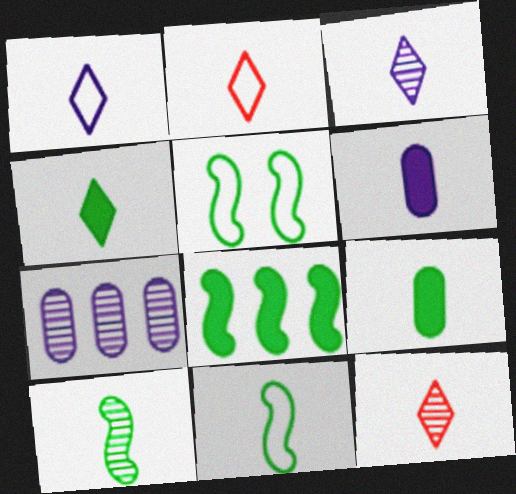[[1, 4, 12], 
[2, 3, 4], 
[2, 6, 10], 
[5, 8, 10], 
[6, 11, 12]]